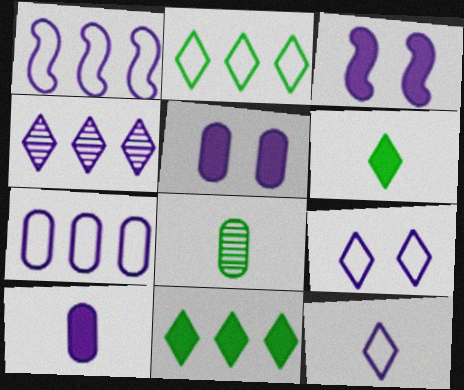[]